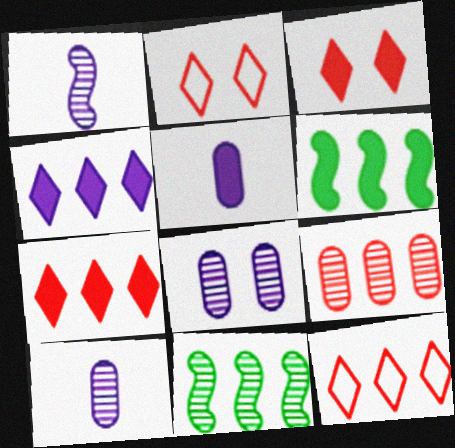[[2, 5, 11], 
[2, 6, 10], 
[3, 5, 6]]